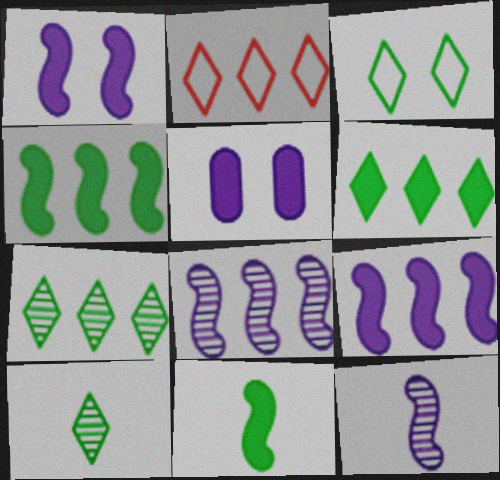[[3, 6, 10]]